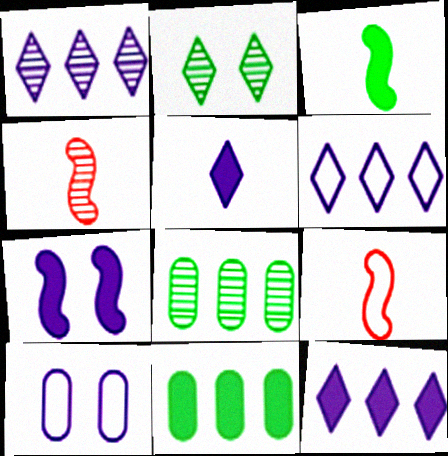[[1, 6, 12]]